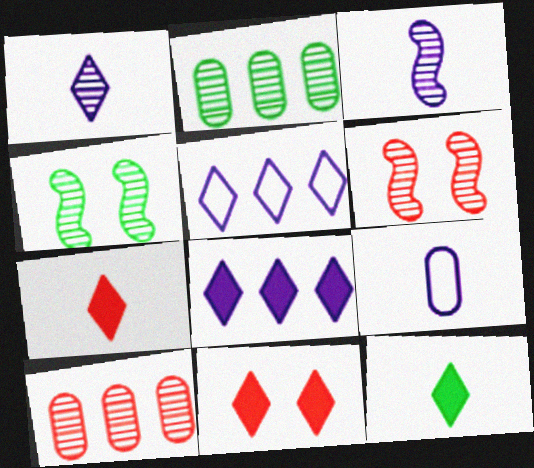[[1, 2, 6], 
[1, 4, 10], 
[8, 11, 12]]